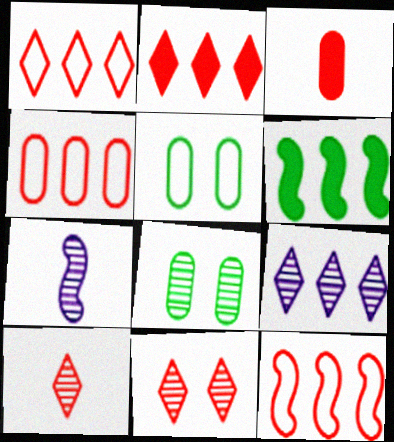[[1, 4, 12], 
[2, 5, 7], 
[3, 11, 12], 
[4, 6, 9]]